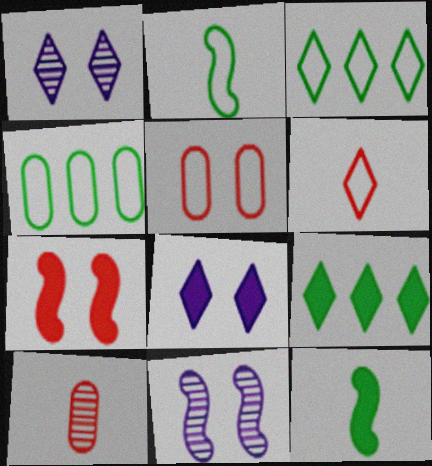[[1, 6, 9]]